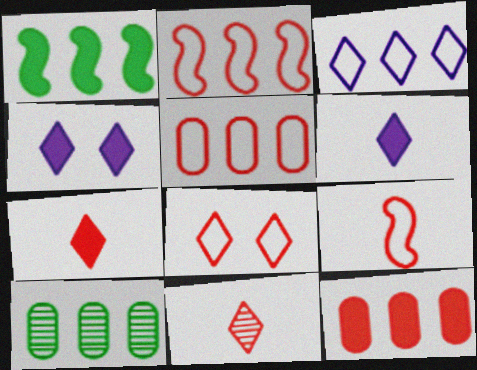[[4, 9, 10], 
[5, 8, 9]]